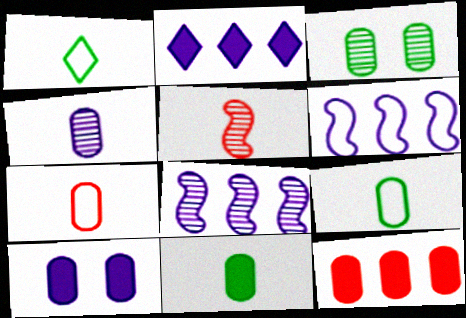[[4, 7, 11], 
[10, 11, 12]]